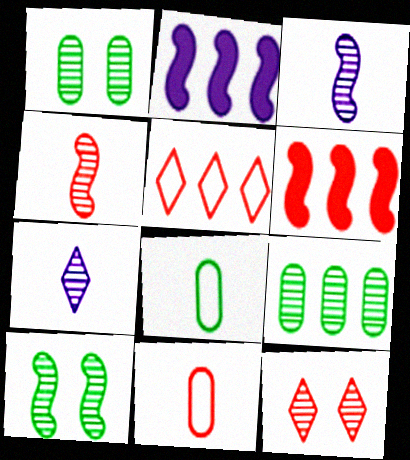[[2, 5, 9], 
[2, 8, 12], 
[3, 9, 12], 
[6, 11, 12]]